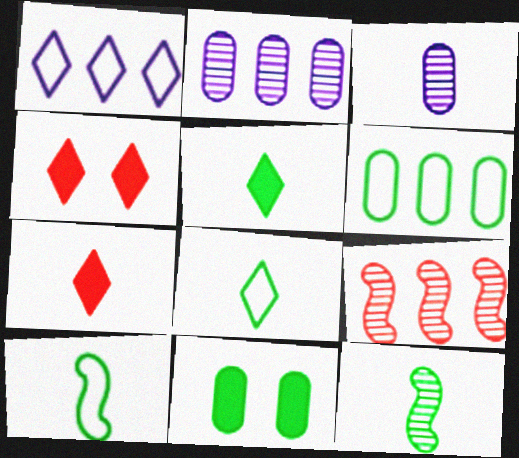[[2, 4, 10], 
[3, 7, 10]]